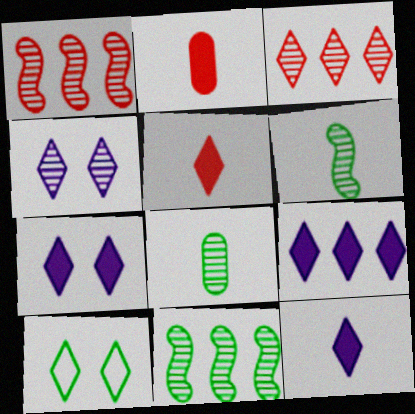[[1, 4, 8], 
[3, 10, 12], 
[7, 9, 12]]